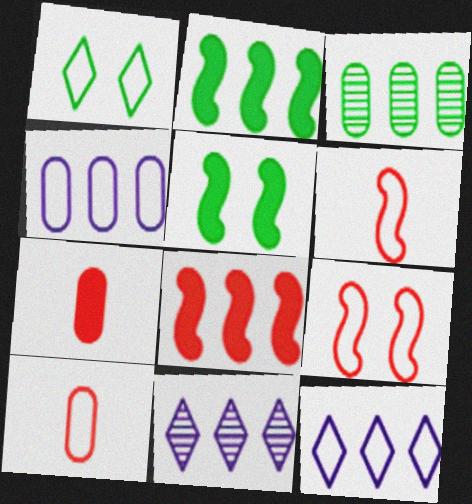[[1, 4, 6], 
[3, 8, 12], 
[5, 10, 11]]